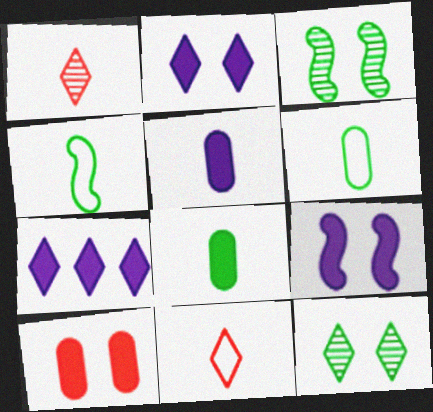[[1, 4, 5], 
[5, 7, 9], 
[7, 11, 12]]